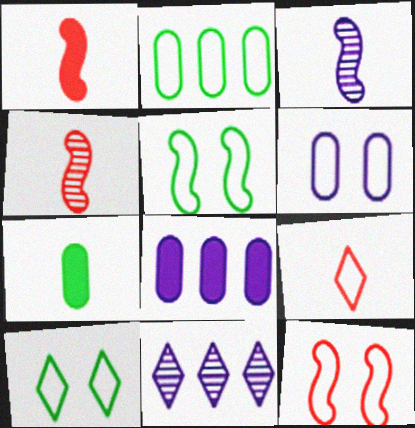[[3, 7, 9], 
[4, 8, 10], 
[6, 10, 12], 
[7, 11, 12]]